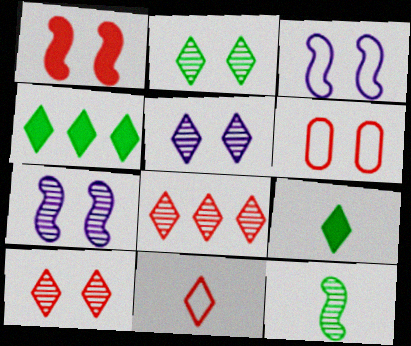[[1, 6, 10], 
[2, 5, 10], 
[4, 5, 11]]